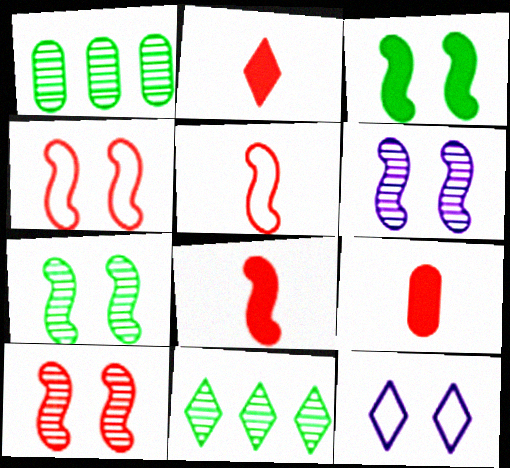[[1, 8, 12], 
[2, 8, 9], 
[2, 11, 12], 
[3, 4, 6], 
[6, 7, 10]]